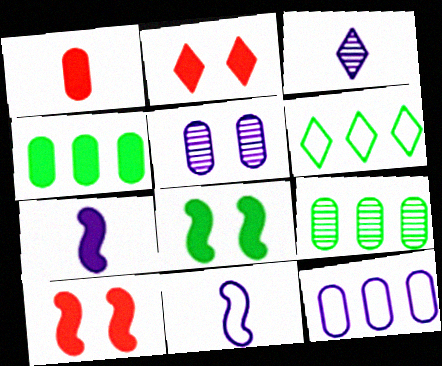[[2, 3, 6], 
[2, 4, 7], 
[2, 9, 11]]